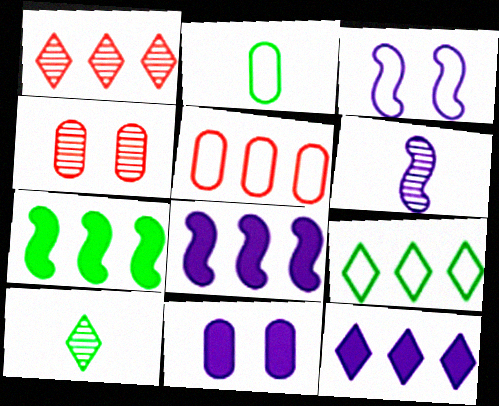[[1, 9, 12], 
[3, 6, 8]]